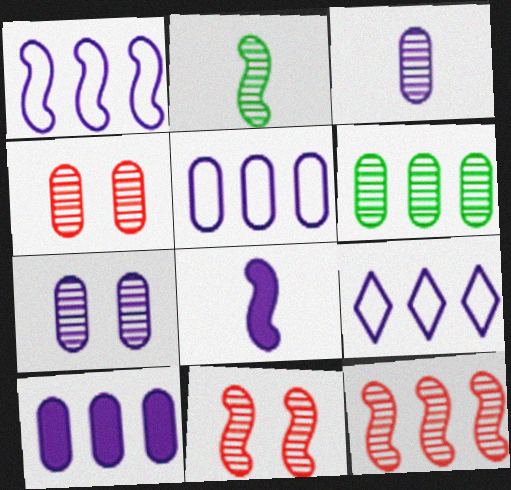[[1, 5, 9], 
[3, 4, 6], 
[7, 8, 9]]